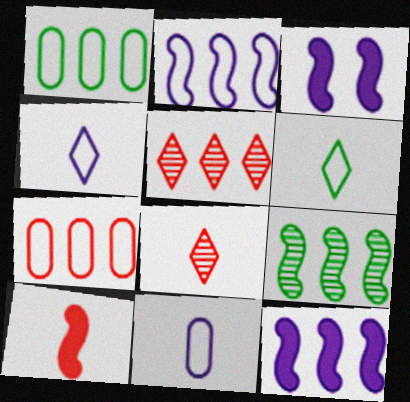[[1, 3, 8], 
[1, 5, 12]]